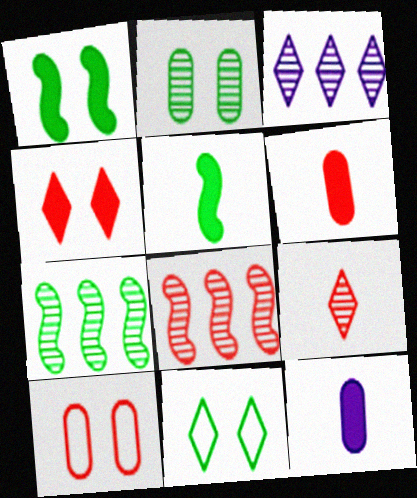[[1, 2, 11], 
[3, 5, 10], 
[8, 11, 12]]